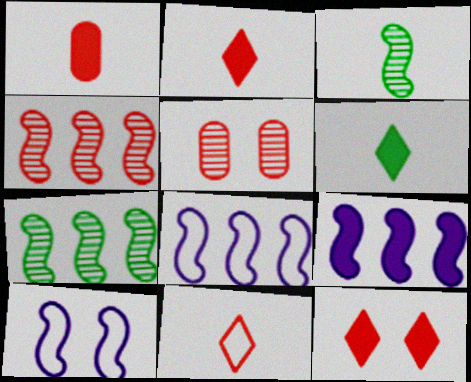[[5, 6, 8]]